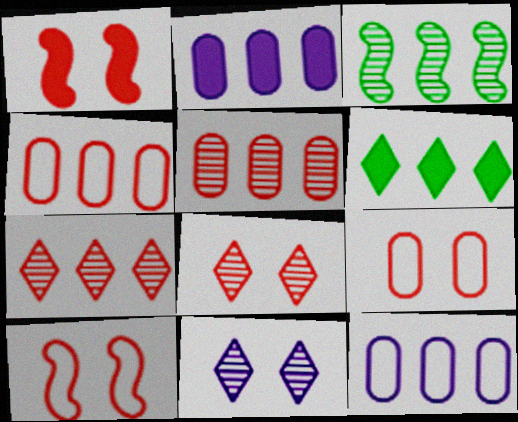[[1, 8, 9]]